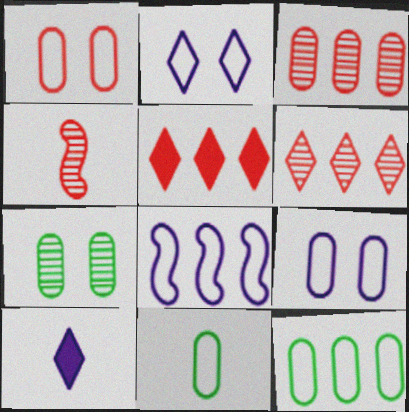[[1, 4, 5], 
[4, 10, 11]]